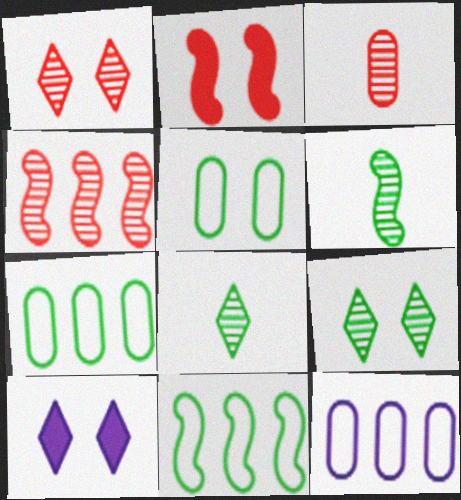[[1, 3, 4], 
[2, 8, 12], 
[3, 10, 11]]